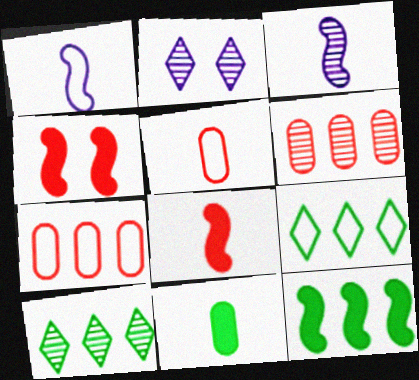[[2, 5, 12]]